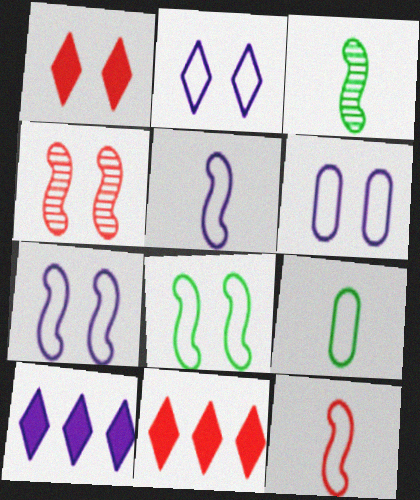[[2, 6, 7], 
[3, 6, 11], 
[4, 9, 10]]